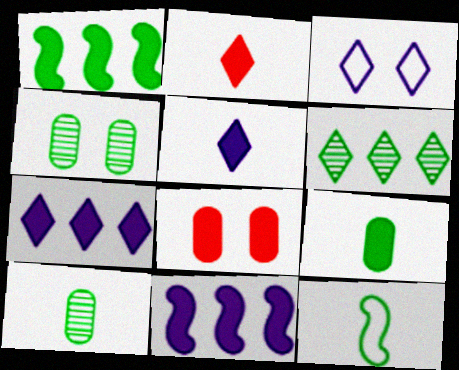[[1, 5, 8], 
[2, 3, 6]]